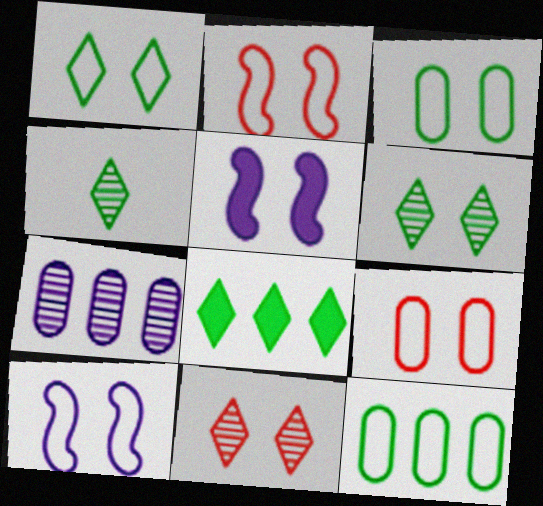[[1, 4, 8], 
[1, 9, 10], 
[3, 5, 11], 
[5, 6, 9]]